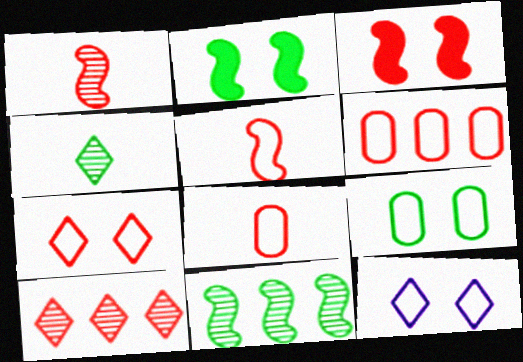[[3, 8, 10], 
[5, 6, 7]]